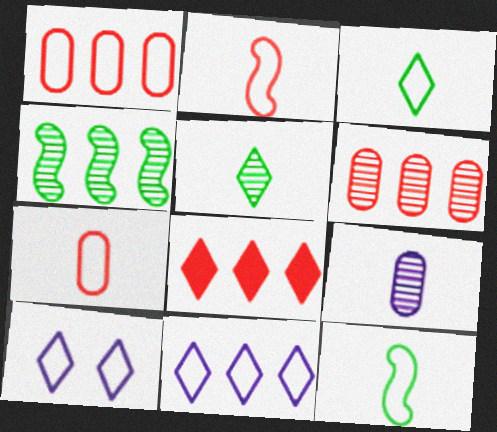[[1, 10, 12], 
[5, 8, 10]]